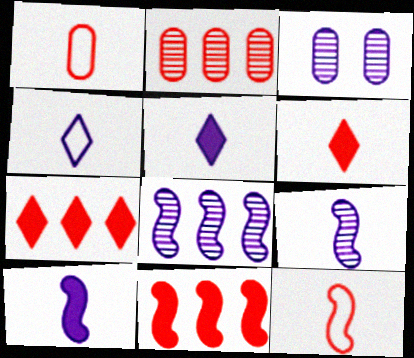[]